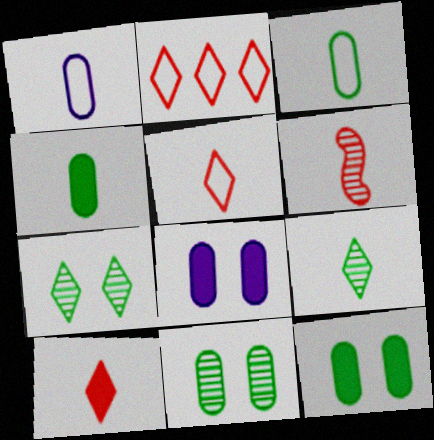[]